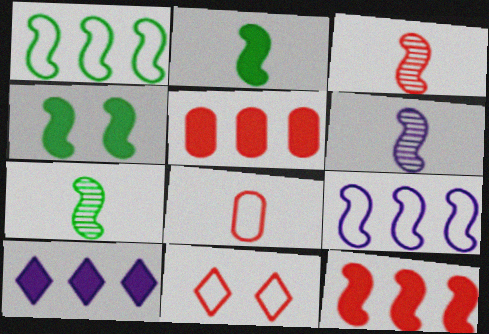[[1, 4, 7], 
[3, 4, 9], 
[3, 5, 11], 
[3, 6, 7]]